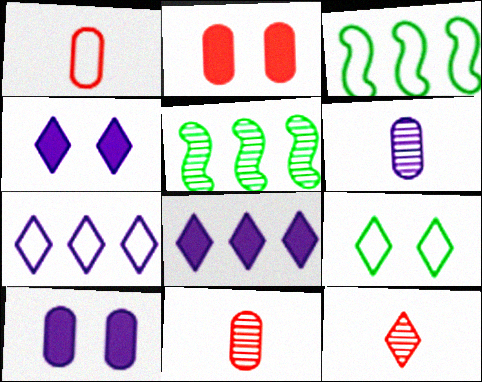[[1, 4, 5], 
[3, 4, 11], 
[3, 10, 12], 
[8, 9, 12]]